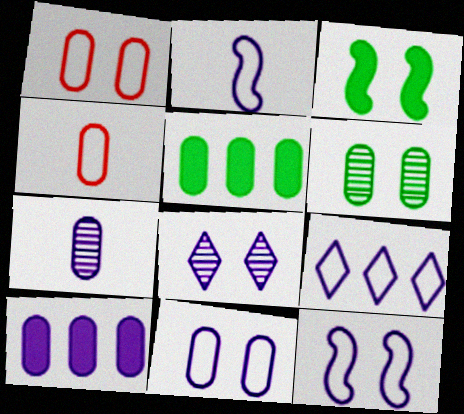[[1, 3, 8], 
[1, 5, 7], 
[2, 8, 10], 
[2, 9, 11], 
[4, 6, 10], 
[7, 10, 11]]